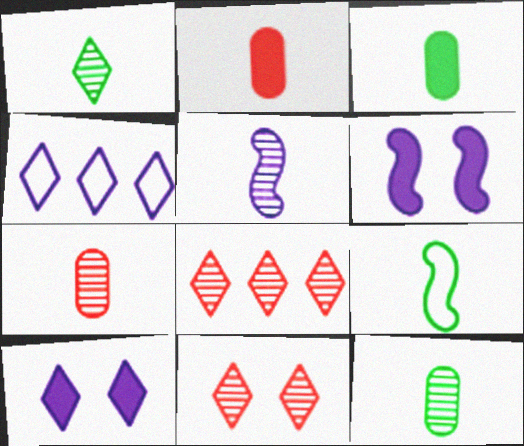[[1, 3, 9], 
[1, 5, 7]]